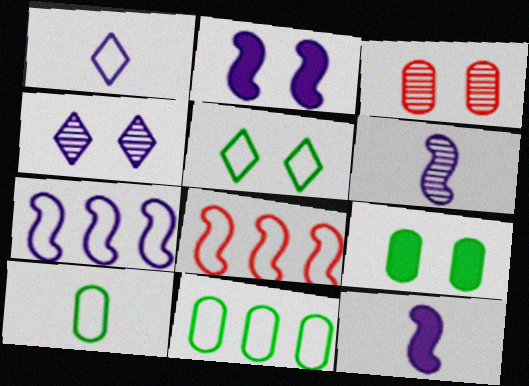[[2, 3, 5], 
[2, 6, 7]]